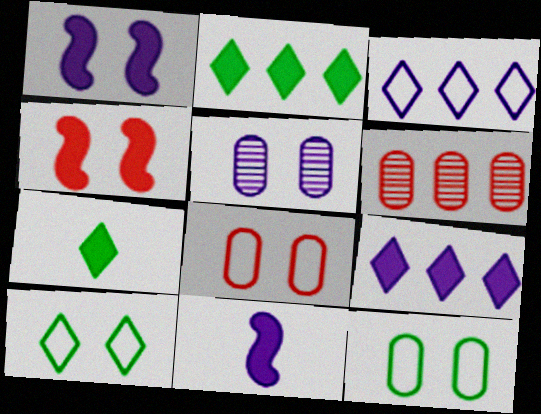[[3, 5, 11], 
[4, 5, 10], 
[6, 10, 11]]